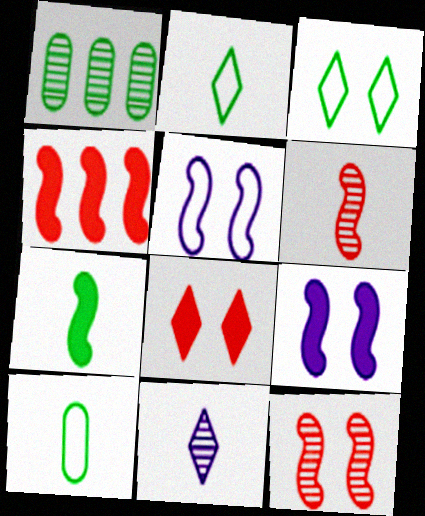[[1, 3, 7], 
[1, 11, 12], 
[4, 7, 9]]